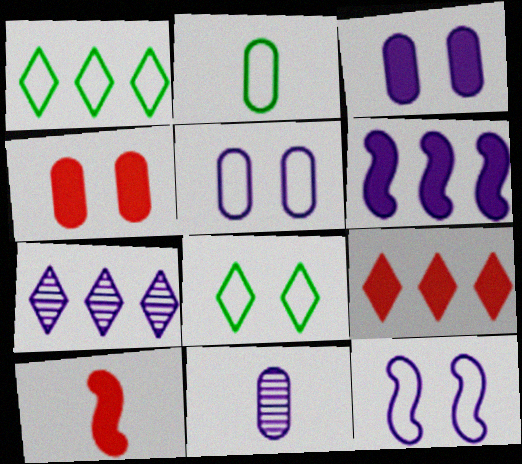[[1, 7, 9], 
[4, 9, 10]]